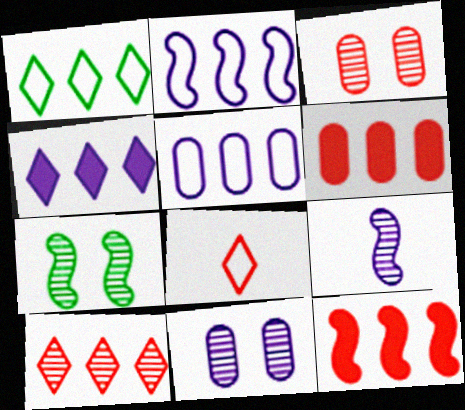[[1, 4, 10], 
[3, 8, 12]]